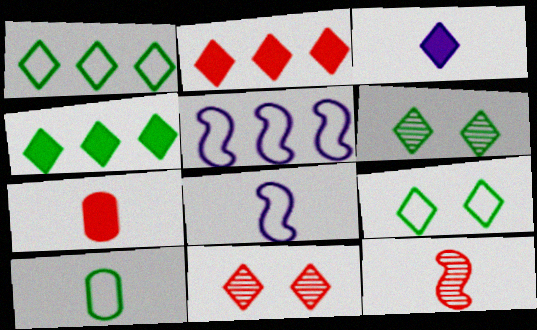[[1, 3, 11], 
[3, 10, 12], 
[5, 6, 7]]